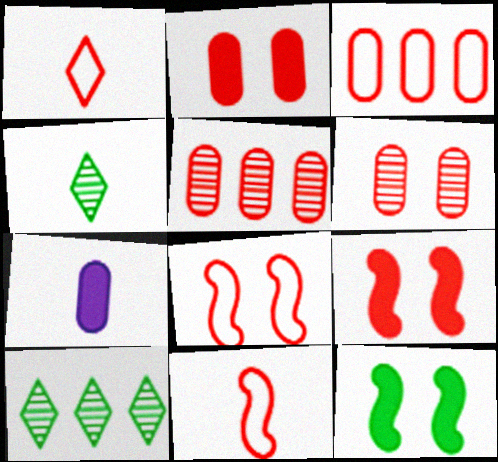[[1, 3, 8], 
[1, 5, 9], 
[4, 7, 11], 
[7, 8, 10]]